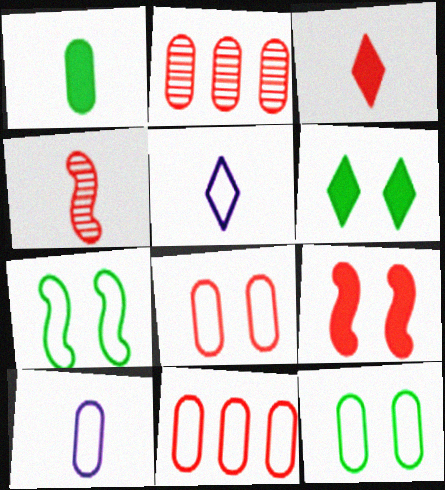[[1, 4, 5], 
[5, 7, 11], 
[10, 11, 12]]